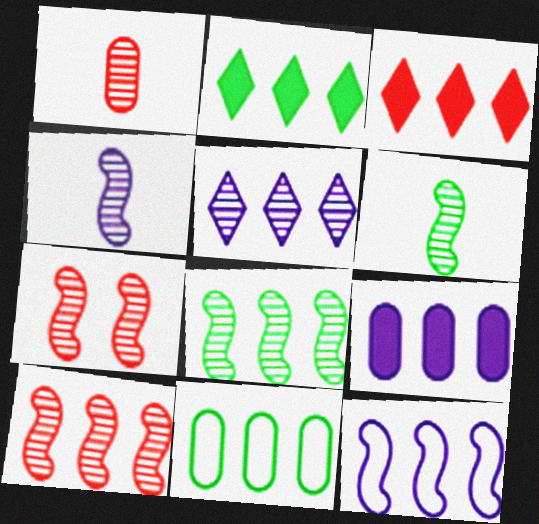[[2, 8, 11], 
[4, 7, 8], 
[5, 9, 12]]